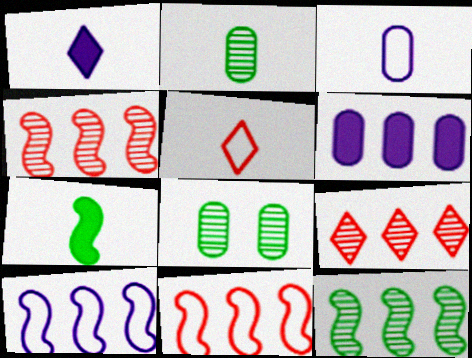[[1, 8, 11]]